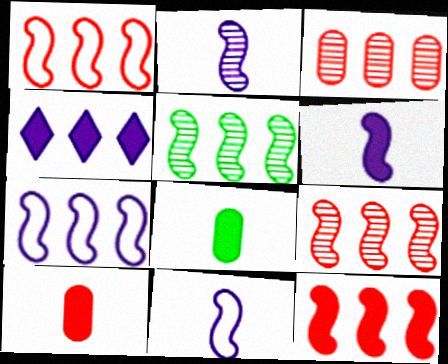[[1, 9, 12], 
[2, 6, 11], 
[5, 7, 12]]